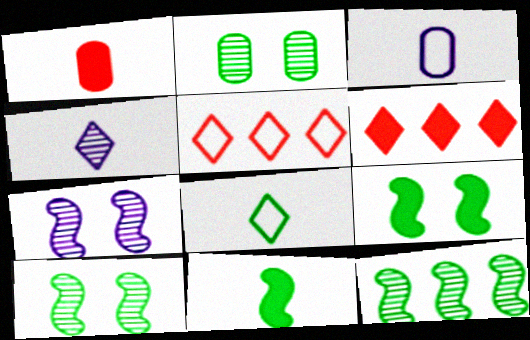[[3, 6, 10]]